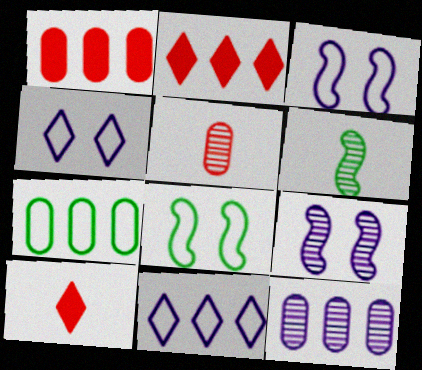[[1, 4, 6], 
[1, 7, 12], 
[7, 9, 10], 
[8, 10, 12]]